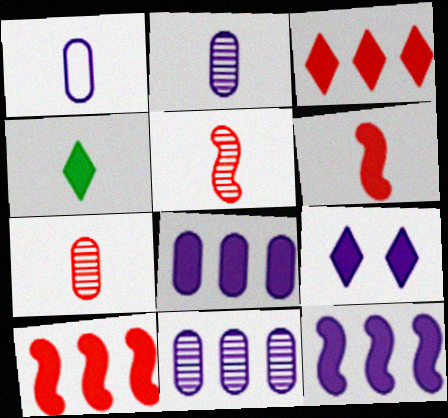[[1, 4, 5], 
[3, 4, 9]]